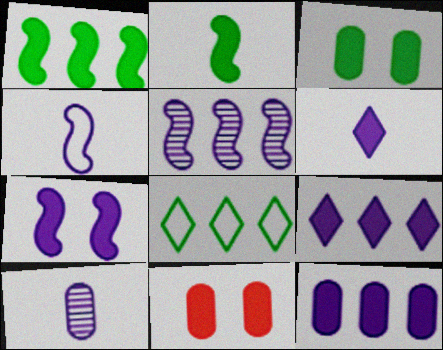[[1, 6, 11], 
[2, 9, 11], 
[4, 5, 7], 
[4, 6, 10], 
[6, 7, 12]]